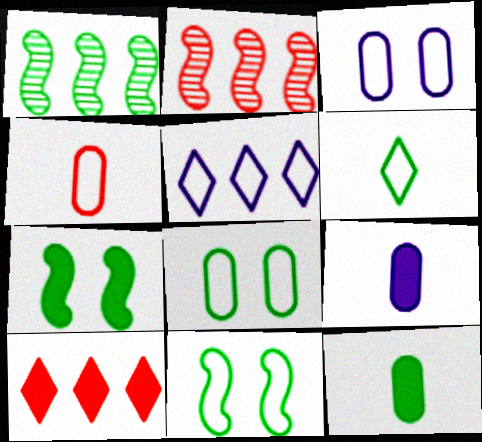[[4, 5, 11], 
[7, 9, 10]]